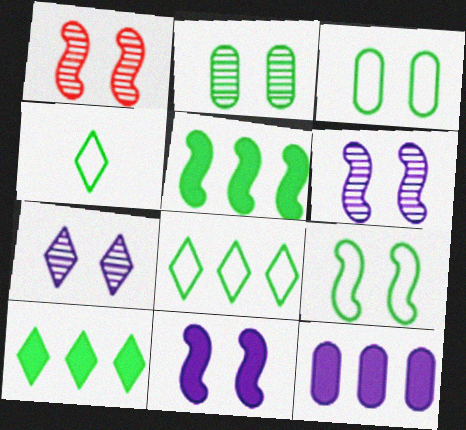[[1, 2, 7], 
[1, 4, 12], 
[1, 9, 11], 
[2, 4, 5]]